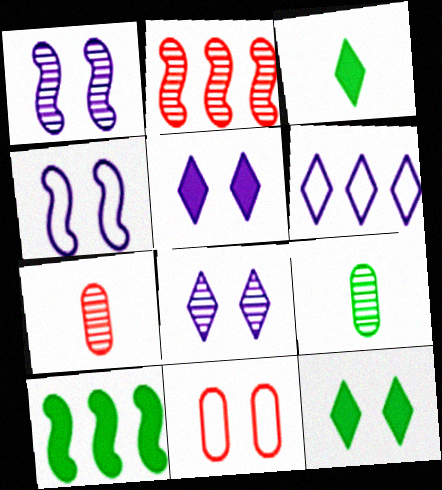[[1, 11, 12], 
[2, 8, 9]]